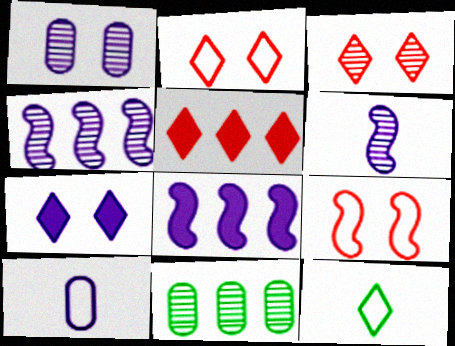[[3, 6, 11], 
[4, 7, 10]]